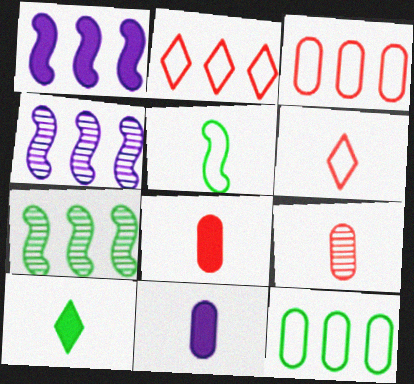[]